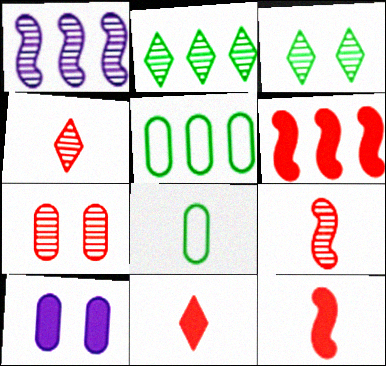[]